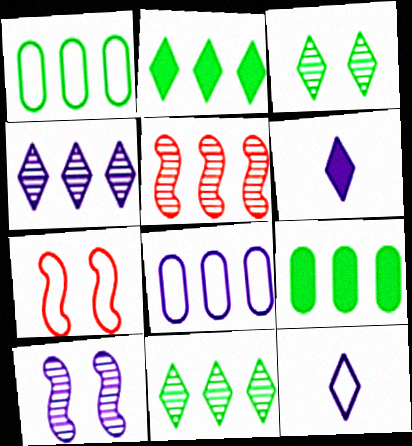[[1, 7, 12], 
[2, 5, 8], 
[6, 8, 10]]